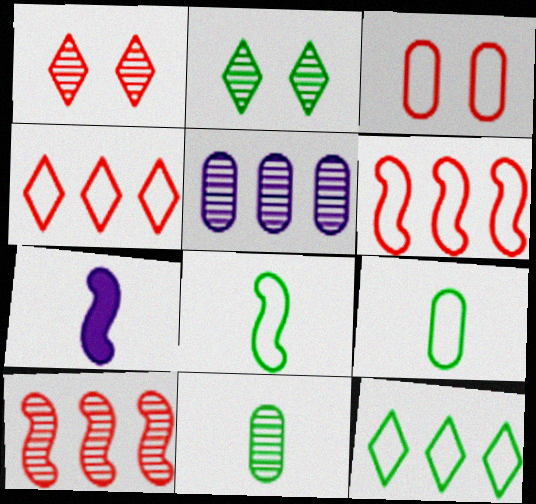[]